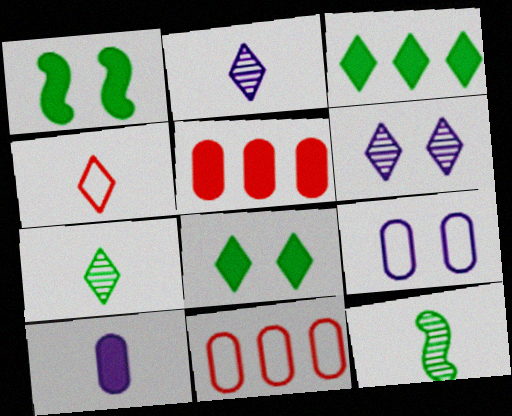[[1, 2, 11], 
[3, 4, 6], 
[4, 10, 12]]